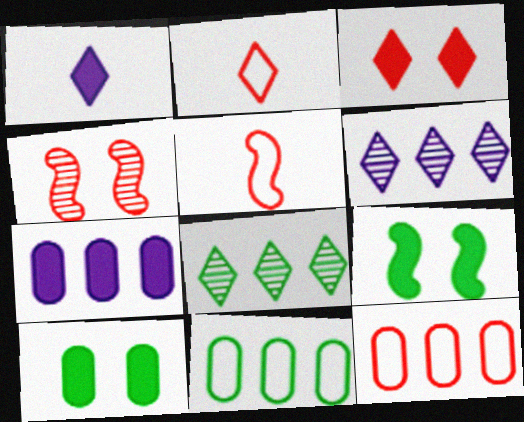[[1, 4, 11], 
[5, 6, 10]]